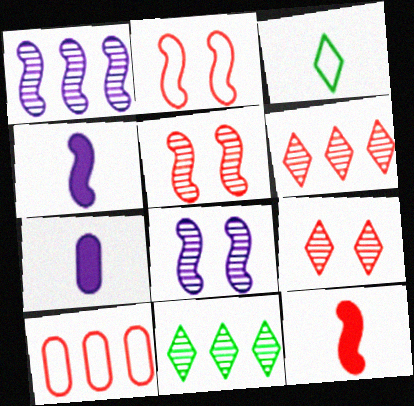[[2, 7, 11], 
[9, 10, 12]]